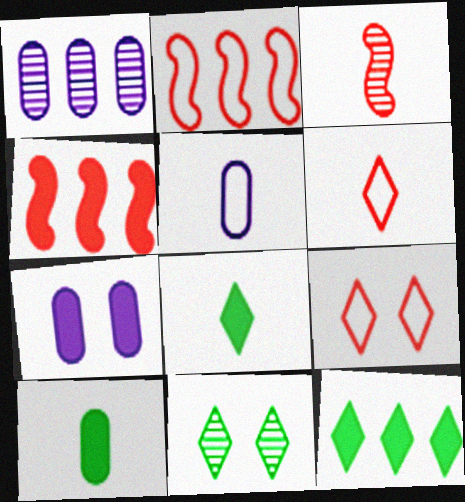[[1, 2, 12], 
[1, 3, 11], 
[1, 5, 7], 
[3, 5, 8], 
[4, 5, 11], 
[4, 7, 8]]